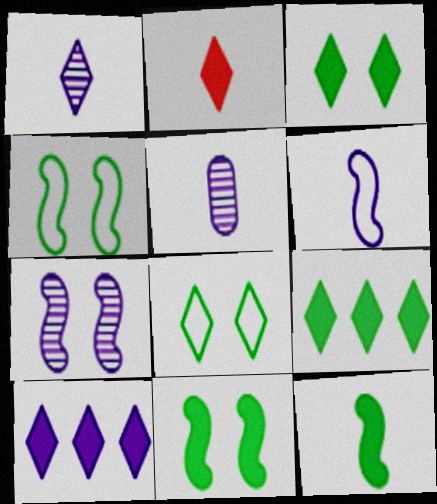[[2, 3, 10]]